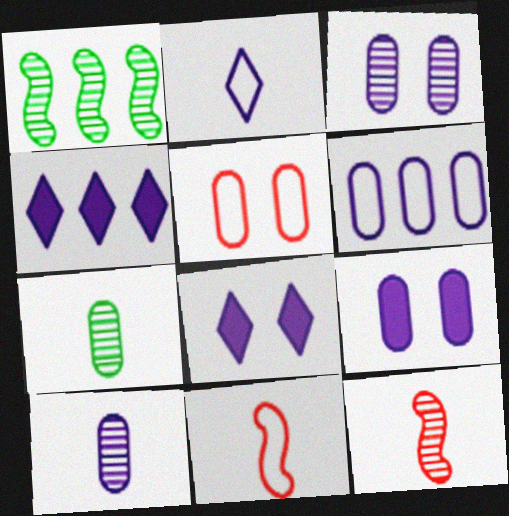[[6, 9, 10]]